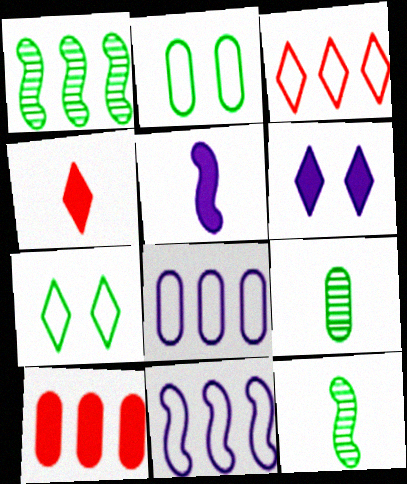[]